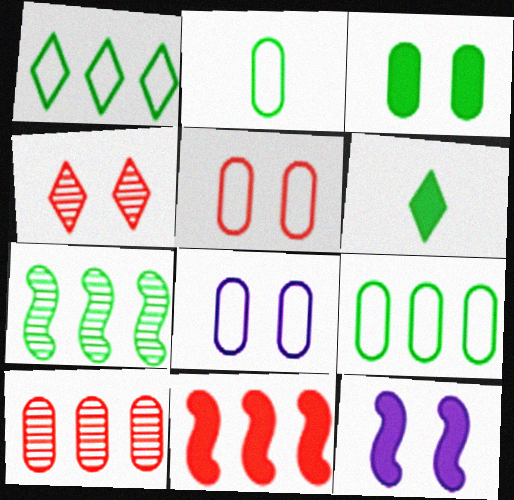[]